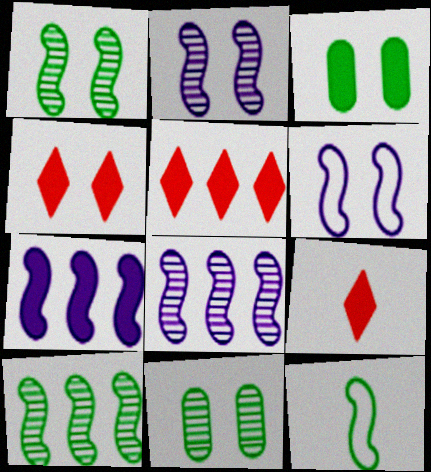[[3, 7, 9], 
[4, 5, 9], 
[4, 6, 11]]